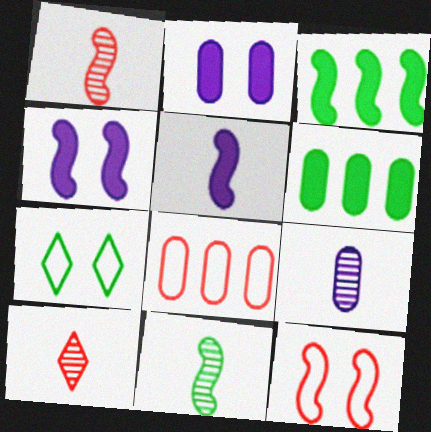[[6, 7, 11], 
[9, 10, 11]]